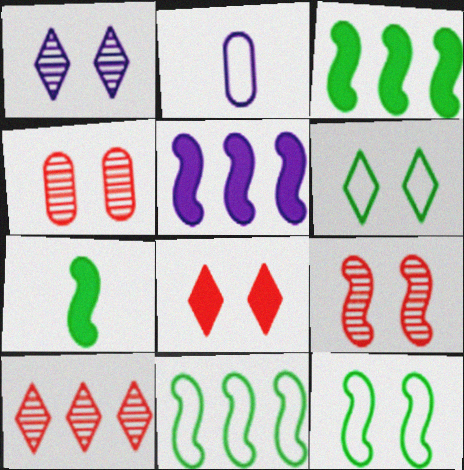[[1, 2, 5], 
[1, 6, 8]]